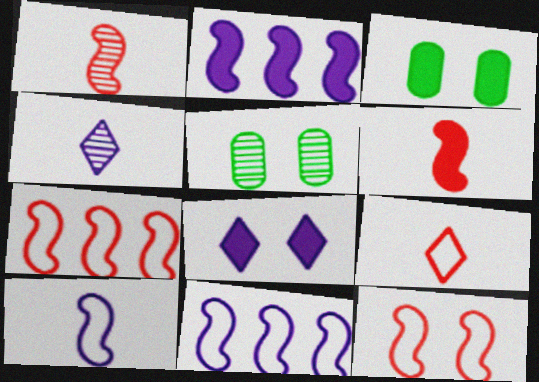[[2, 5, 9], 
[3, 4, 7], 
[5, 8, 12]]